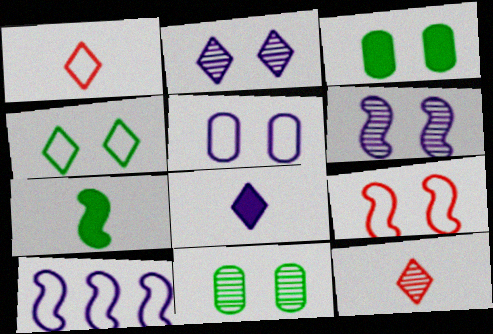[[2, 3, 9], 
[3, 10, 12], 
[4, 5, 9]]